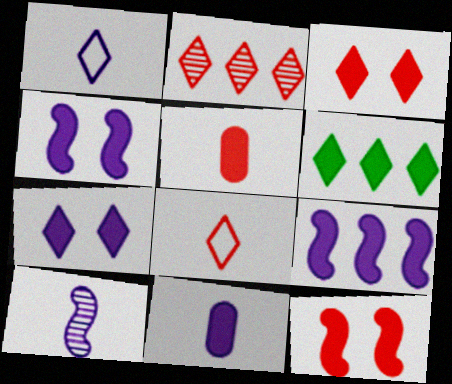[[1, 10, 11], 
[2, 3, 8], 
[4, 5, 6], 
[6, 11, 12], 
[7, 9, 11]]